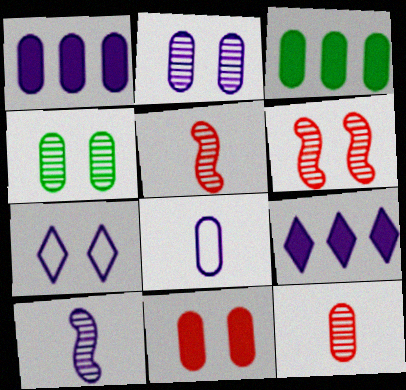[[1, 2, 8], 
[1, 7, 10], 
[3, 5, 7]]